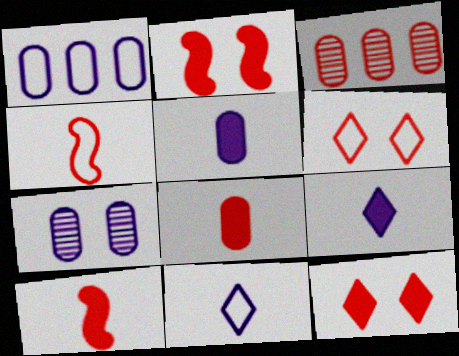[[1, 5, 7], 
[3, 4, 12], 
[3, 6, 10]]